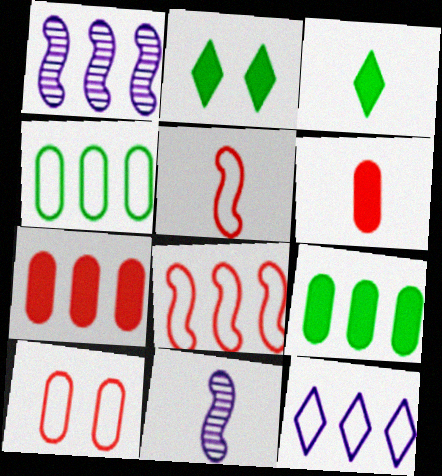[[1, 3, 10], 
[4, 8, 12]]